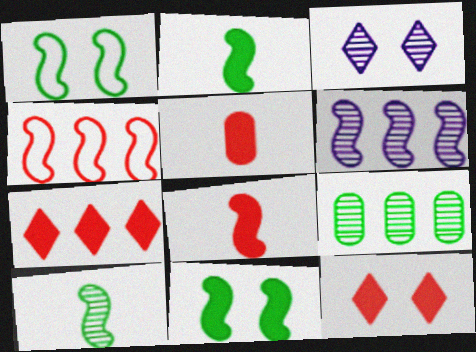[[1, 6, 8]]